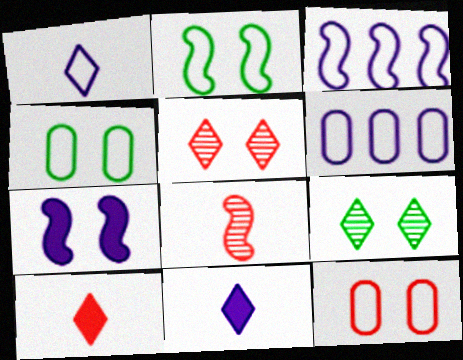[[4, 5, 7], 
[7, 9, 12]]